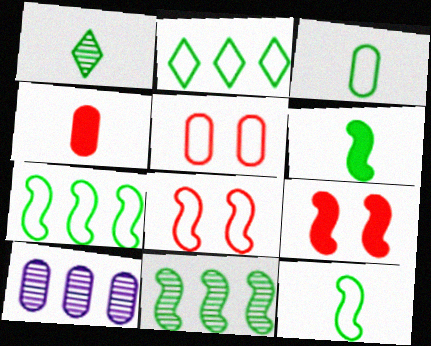[[1, 3, 6]]